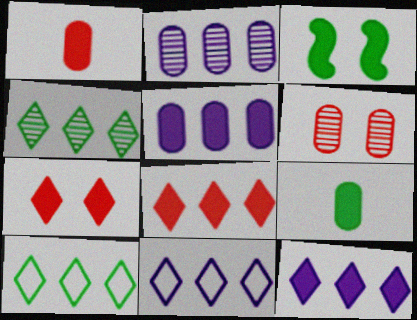[[1, 3, 12], 
[4, 8, 11]]